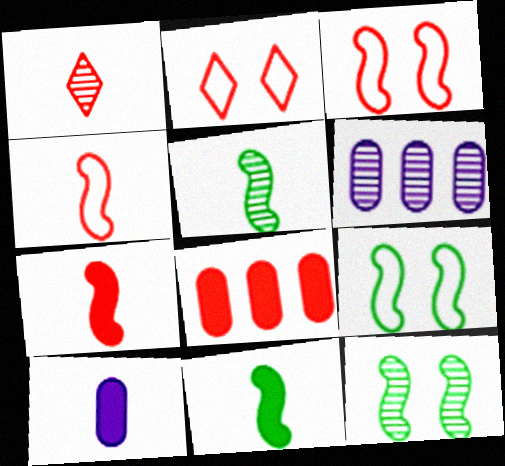[[1, 3, 8], 
[1, 6, 12], 
[2, 6, 11]]